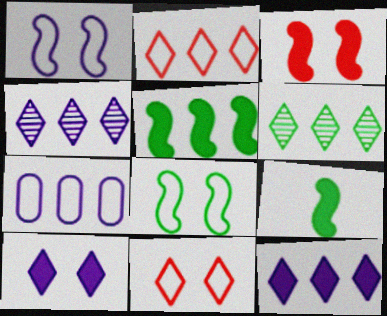[[2, 6, 12]]